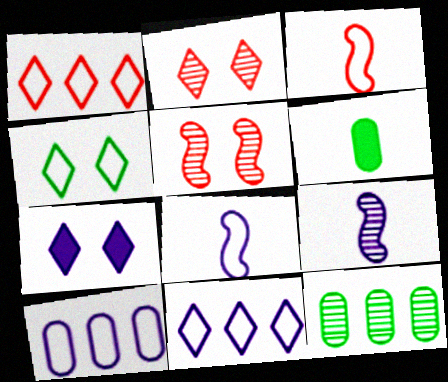[[2, 4, 7], 
[2, 9, 12], 
[3, 4, 10], 
[3, 7, 12], 
[5, 6, 11], 
[7, 9, 10]]